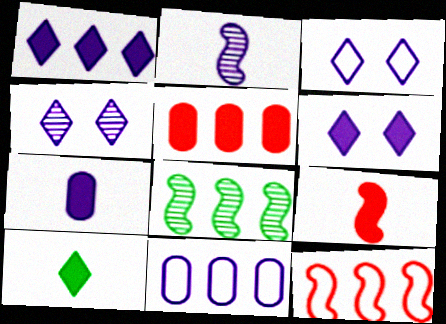[[2, 6, 11], 
[3, 4, 6], 
[7, 9, 10]]